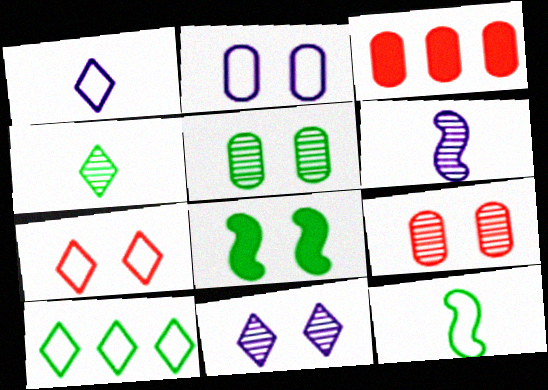[[1, 7, 10], 
[3, 11, 12]]